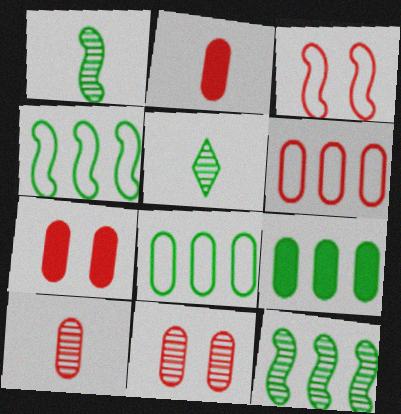[[2, 6, 11], 
[6, 7, 10]]